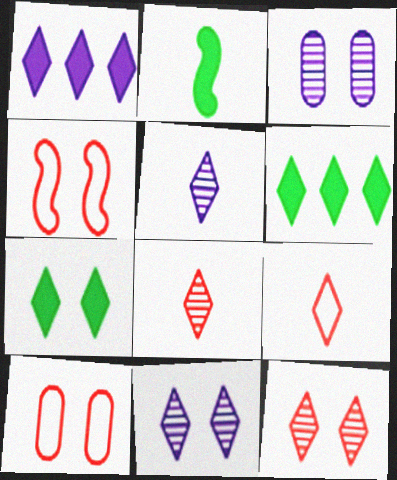[[3, 4, 7], 
[6, 9, 11]]